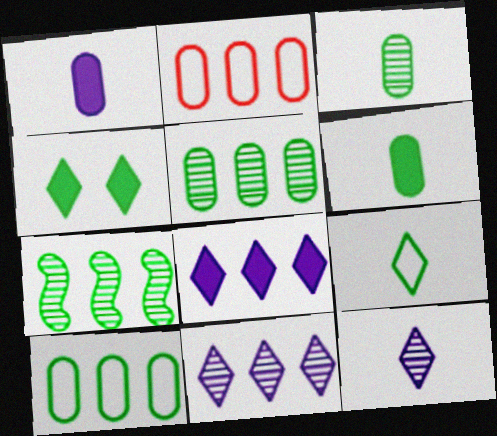[[2, 7, 8]]